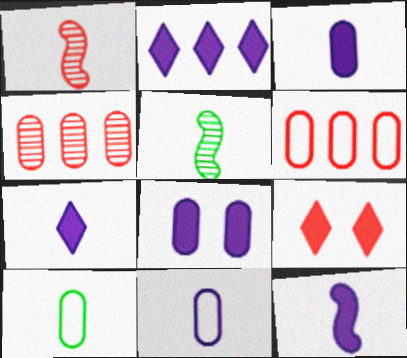[[1, 6, 9], 
[1, 7, 10], 
[2, 8, 12], 
[3, 7, 12], 
[4, 8, 10]]